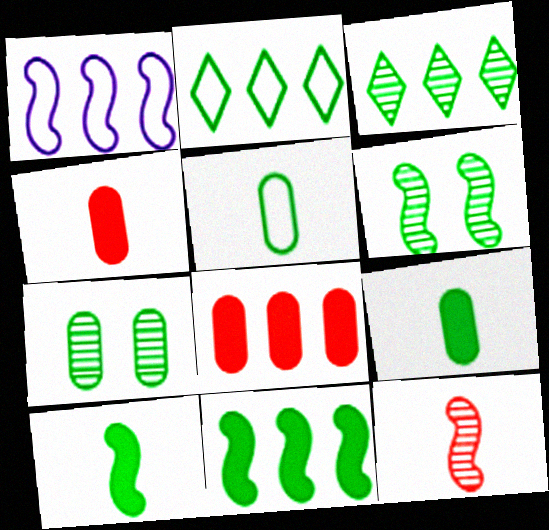[[1, 3, 8], 
[2, 6, 9], 
[2, 7, 10]]